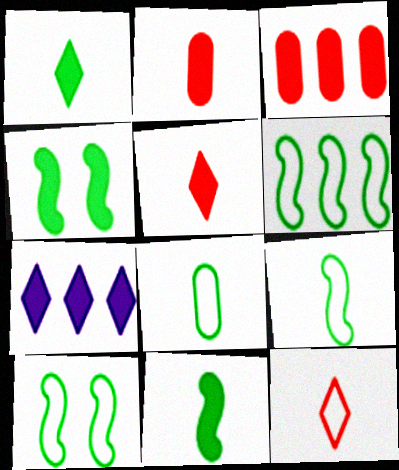[[2, 4, 7], 
[6, 9, 10]]